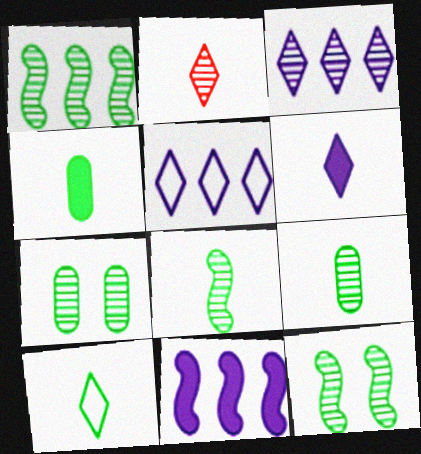[[1, 8, 12], 
[2, 6, 10], 
[4, 8, 10]]